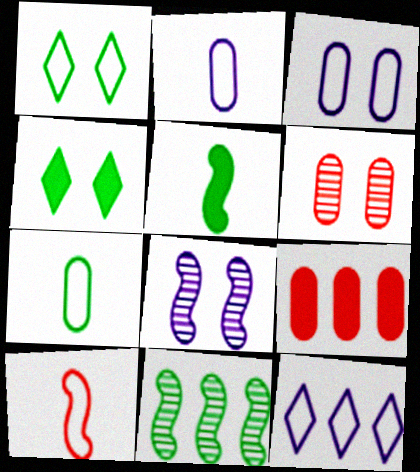[[4, 7, 11], 
[5, 6, 12], 
[9, 11, 12]]